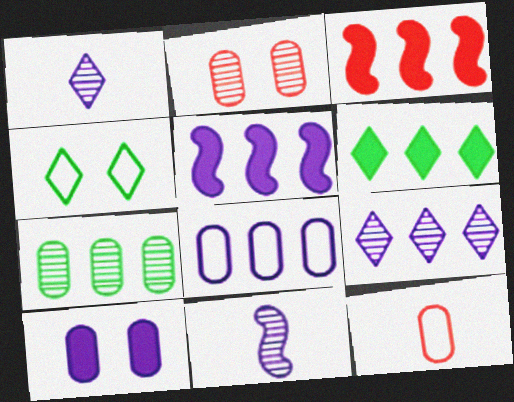[[5, 8, 9], 
[7, 10, 12]]